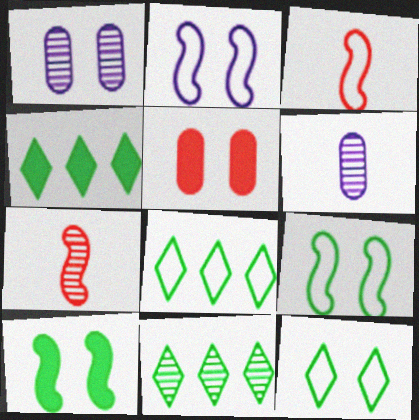[[1, 3, 4], 
[1, 7, 11], 
[4, 8, 11]]